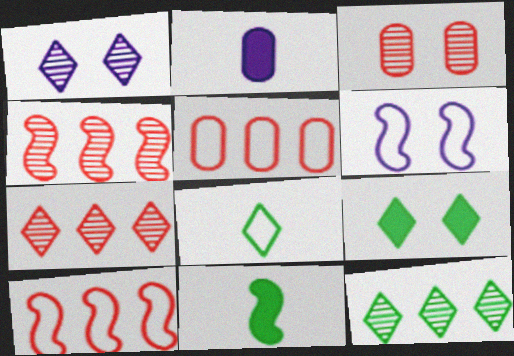[[1, 5, 11], 
[3, 6, 9], 
[4, 6, 11], 
[5, 6, 8], 
[8, 9, 12]]